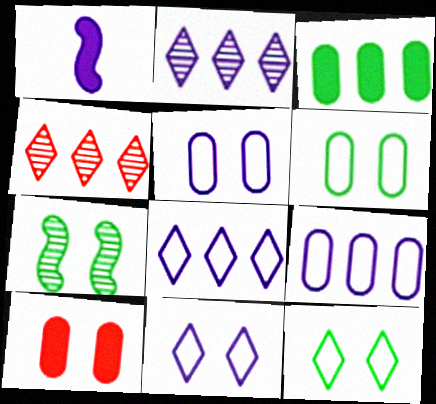[[1, 2, 5], 
[1, 4, 6], 
[7, 10, 11]]